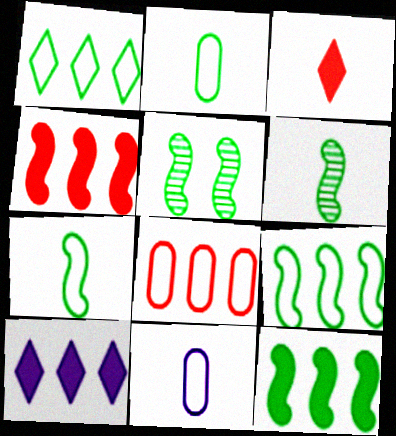[[3, 6, 11], 
[5, 7, 12]]